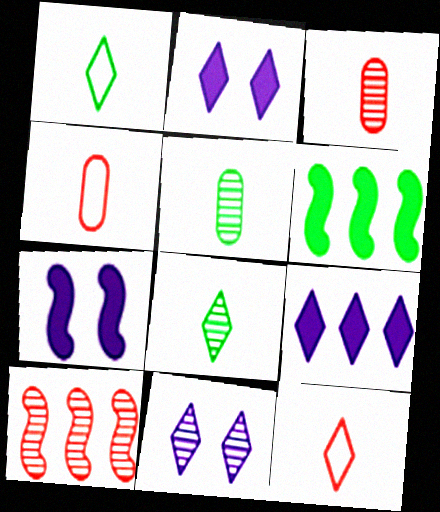[[4, 6, 11], 
[5, 10, 11]]